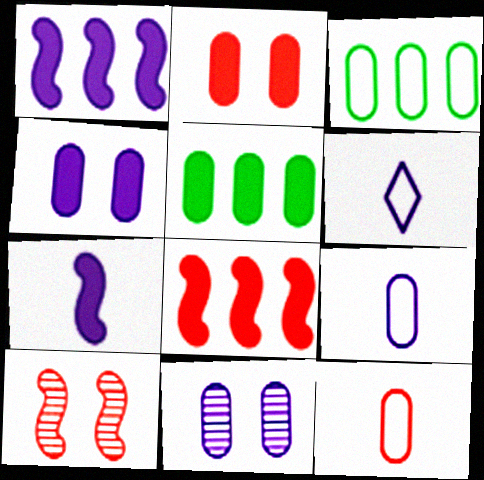[[1, 6, 11], 
[5, 6, 10], 
[5, 11, 12]]